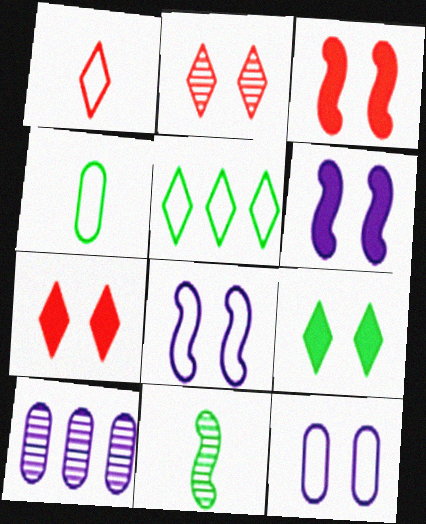[[2, 10, 11]]